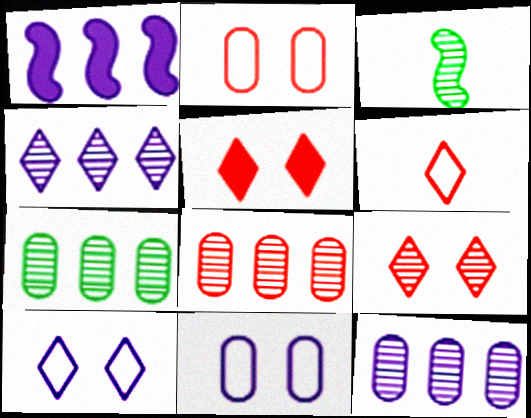[[3, 9, 12], 
[7, 8, 12]]